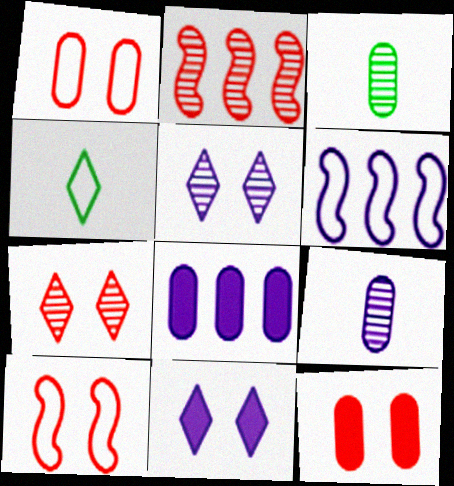[[1, 3, 8], 
[1, 4, 6], 
[2, 3, 5], 
[6, 9, 11], 
[7, 10, 12]]